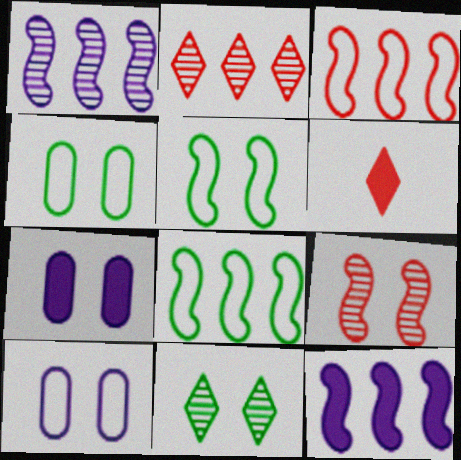[[1, 4, 6]]